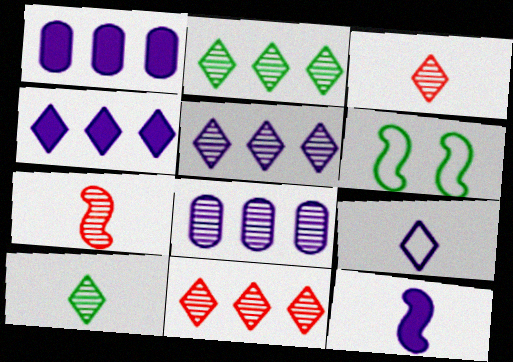[[1, 3, 6], 
[2, 5, 11]]